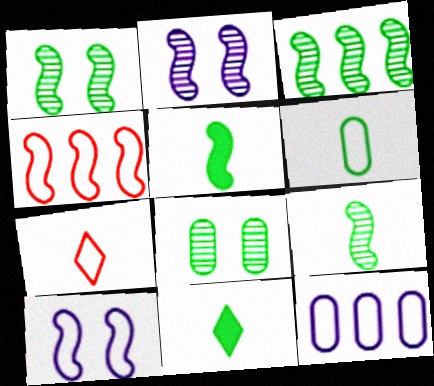[[1, 3, 9], 
[2, 4, 5], 
[6, 9, 11]]